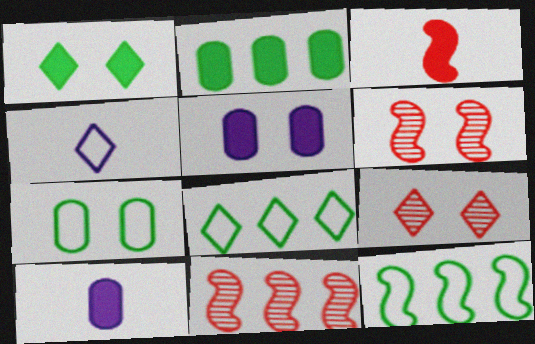[[2, 4, 6], 
[6, 8, 10], 
[9, 10, 12]]